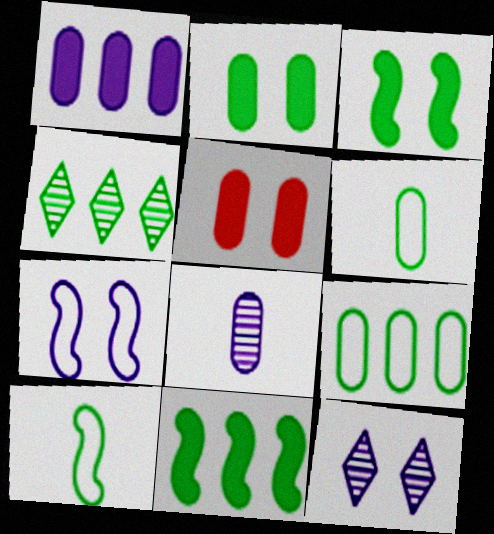[[2, 4, 10], 
[3, 4, 6], 
[4, 9, 11], 
[5, 8, 9]]